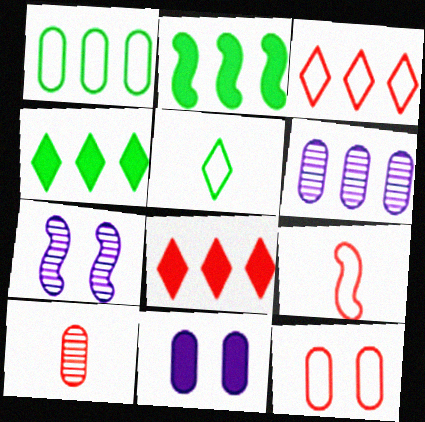[[1, 10, 11], 
[2, 3, 6], 
[2, 7, 9], 
[3, 9, 12]]